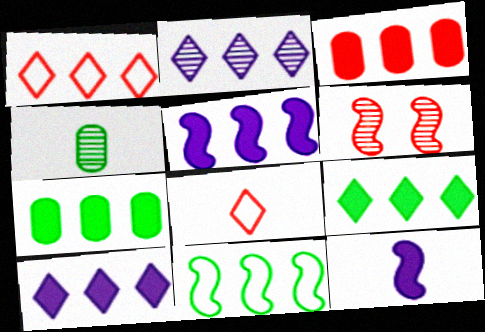[[1, 2, 9], 
[2, 3, 11], 
[2, 4, 6], 
[3, 5, 9], 
[3, 6, 8], 
[4, 8, 12], 
[6, 11, 12]]